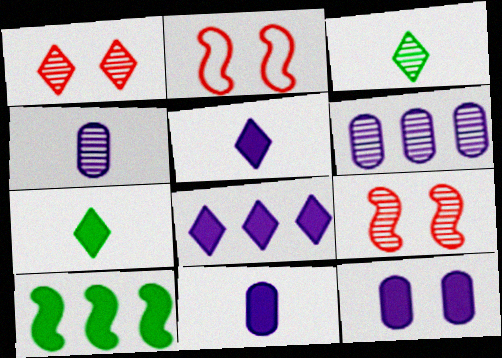[[2, 6, 7], 
[3, 6, 9]]